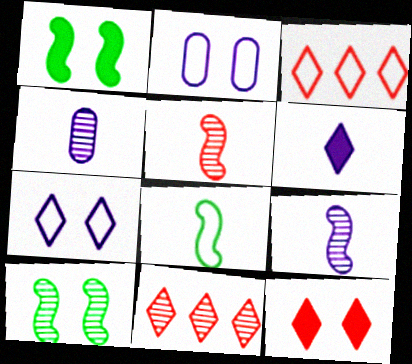[[1, 3, 4], 
[2, 3, 8], 
[2, 10, 12], 
[4, 10, 11]]